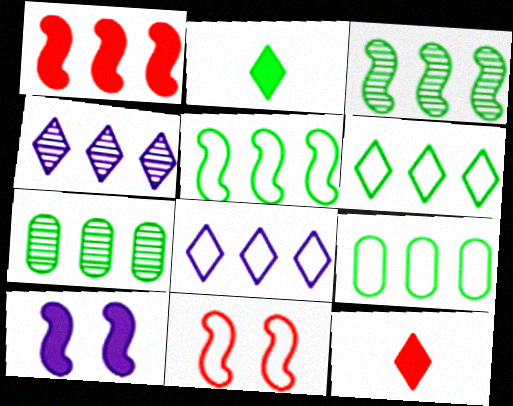[[1, 4, 9], 
[1, 7, 8], 
[5, 6, 9]]